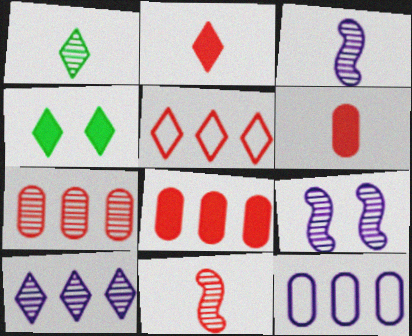[[1, 7, 9], 
[4, 11, 12]]